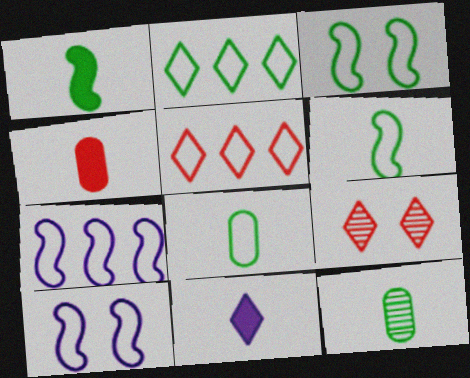[[1, 4, 11], 
[2, 3, 8], 
[2, 9, 11], 
[5, 8, 10]]